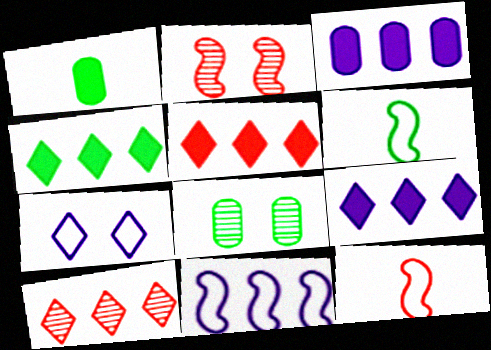[[4, 5, 9], 
[4, 6, 8], 
[8, 9, 12]]